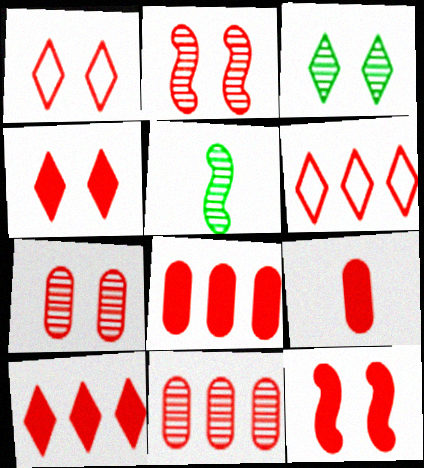[[1, 7, 12], 
[2, 6, 9], 
[9, 10, 12]]